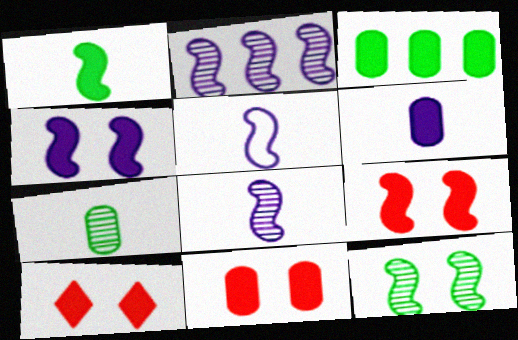[[2, 4, 5], 
[3, 6, 11], 
[9, 10, 11]]